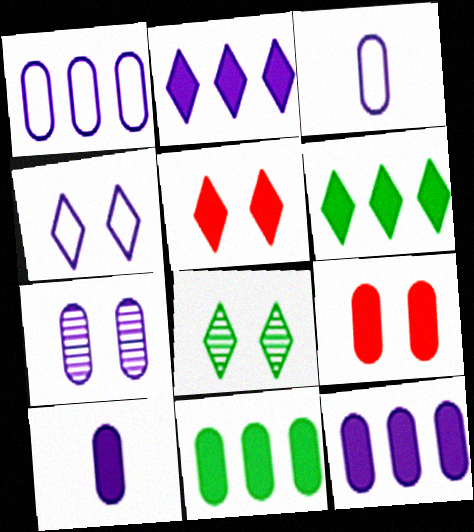[[1, 7, 10], 
[3, 7, 12], 
[4, 5, 8], 
[9, 10, 11]]